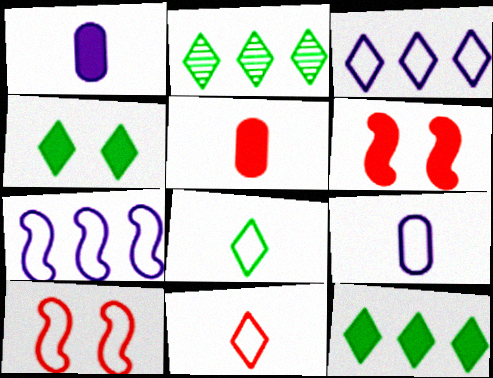[[1, 2, 10], 
[1, 6, 12], 
[2, 4, 8], 
[2, 6, 9]]